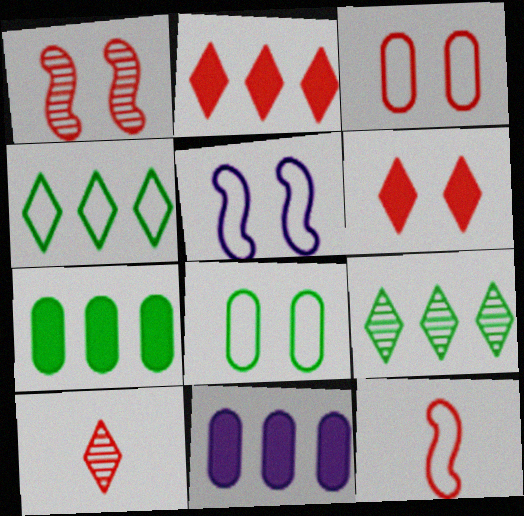[[1, 3, 6], 
[5, 7, 10]]